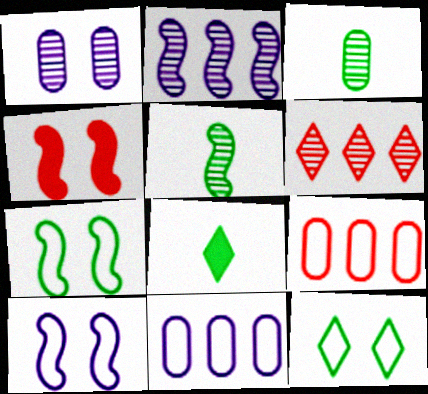[[1, 4, 12], 
[1, 5, 6]]